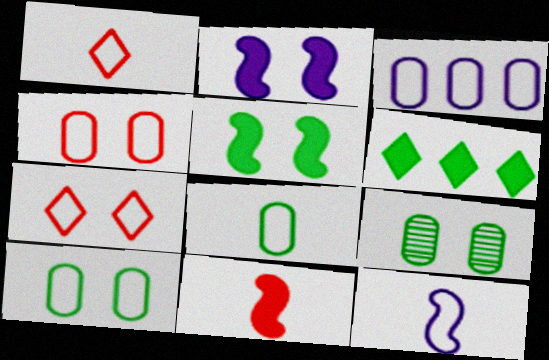[[1, 8, 12], 
[2, 7, 9], 
[3, 4, 8]]